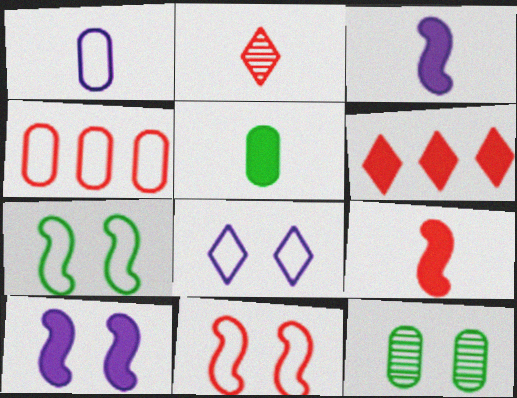[[5, 6, 10]]